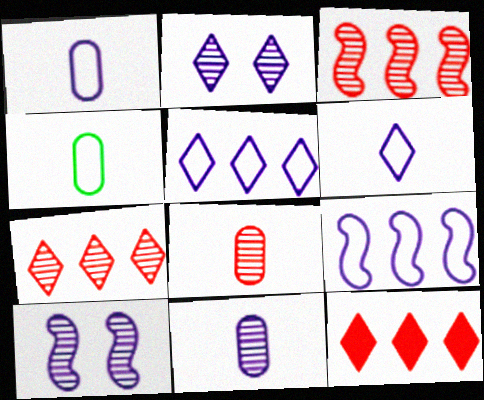[[4, 10, 12]]